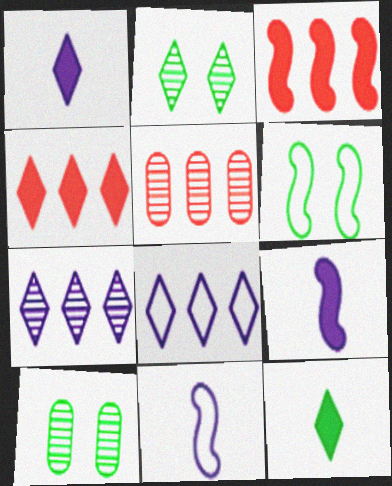[[1, 5, 6], 
[4, 10, 11]]